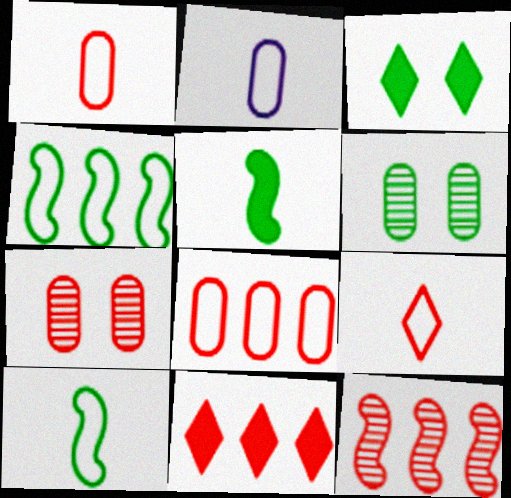[[2, 3, 12], 
[2, 9, 10], 
[8, 11, 12]]